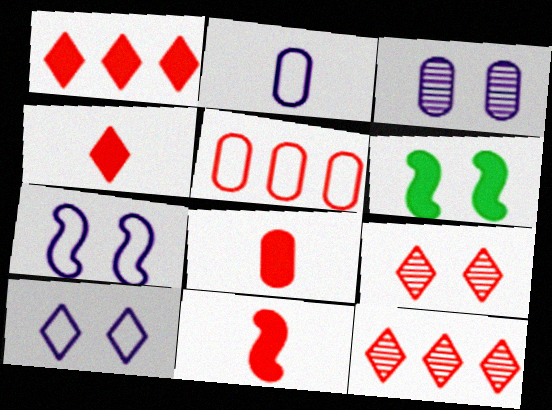[[2, 6, 12], 
[4, 8, 11], 
[5, 9, 11]]